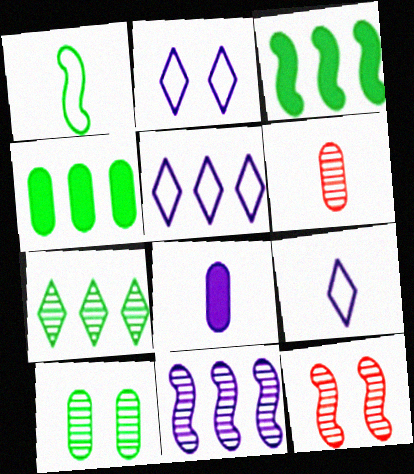[[2, 3, 6], 
[2, 5, 9], 
[2, 8, 11], 
[4, 9, 12]]